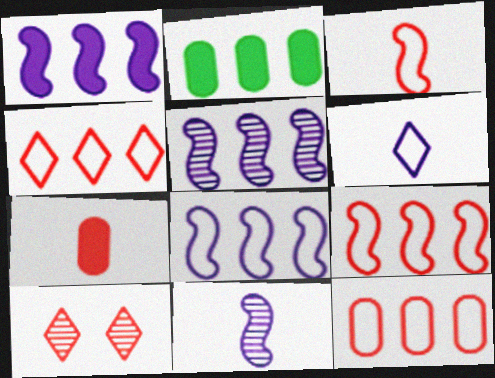[[1, 5, 8], 
[2, 4, 5], 
[4, 9, 12], 
[7, 9, 10]]